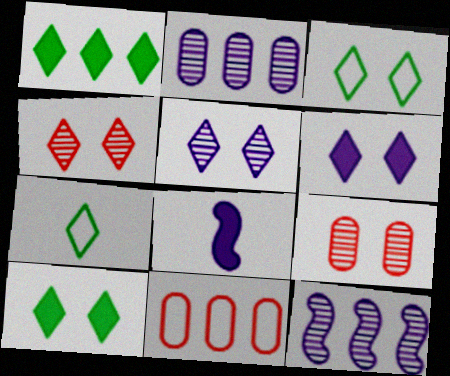[[1, 11, 12], 
[3, 4, 6]]